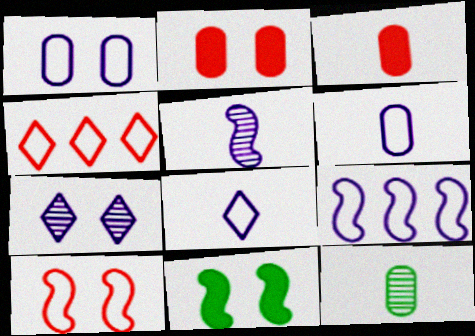[[1, 8, 9], 
[3, 6, 12]]